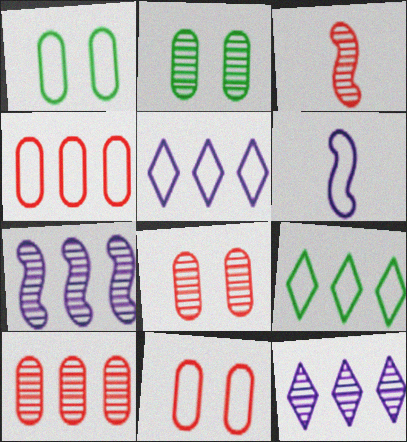[[2, 3, 12], 
[6, 9, 11]]